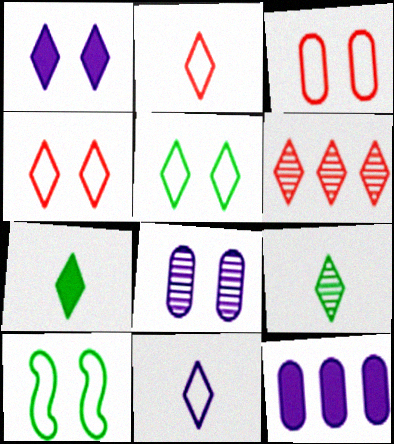[]